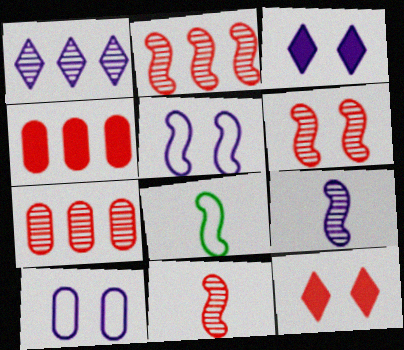[[2, 6, 11], 
[3, 7, 8]]